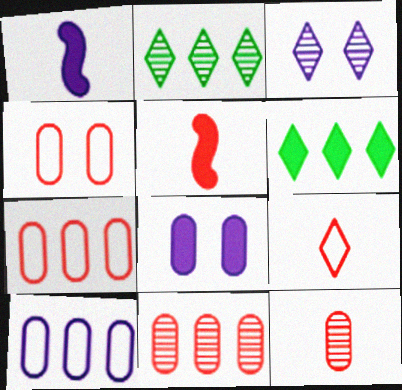[[1, 2, 4], 
[1, 3, 10], 
[3, 6, 9], 
[5, 6, 8], 
[5, 9, 12]]